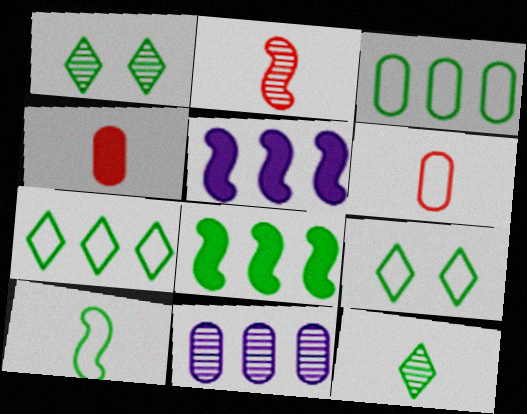[[1, 2, 11], 
[1, 5, 6], 
[3, 9, 10]]